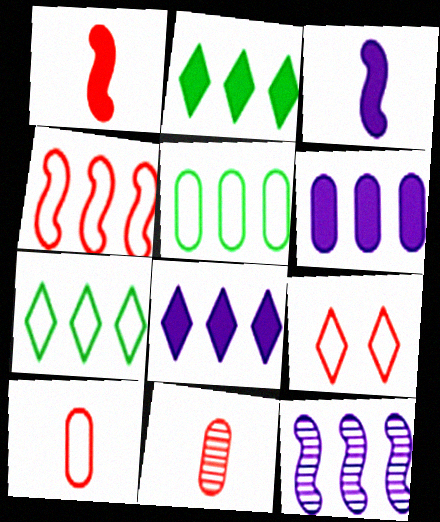[[4, 9, 10]]